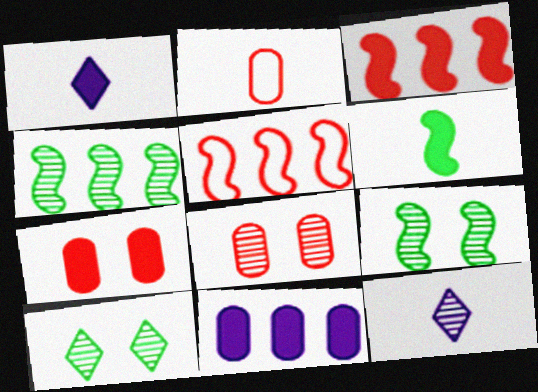[[2, 6, 12], 
[4, 8, 12]]